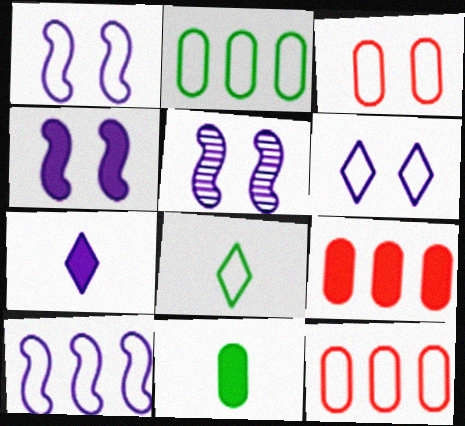[[1, 4, 5], 
[1, 8, 12], 
[3, 8, 10], 
[5, 8, 9]]